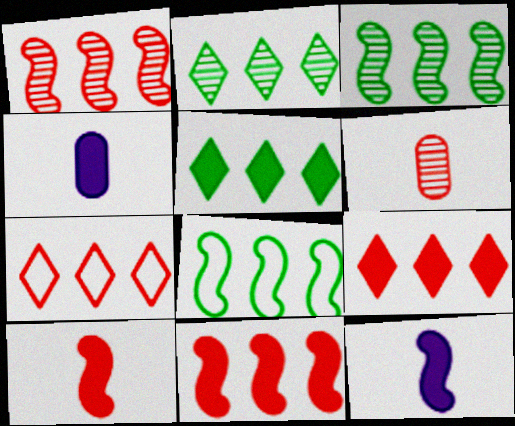[]